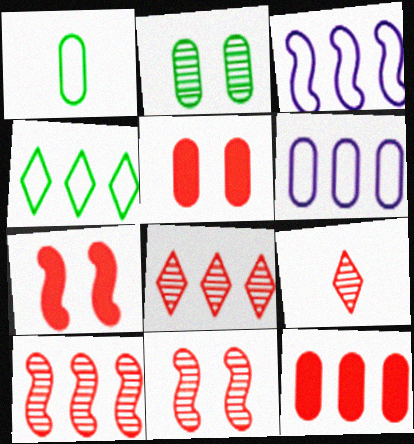[]